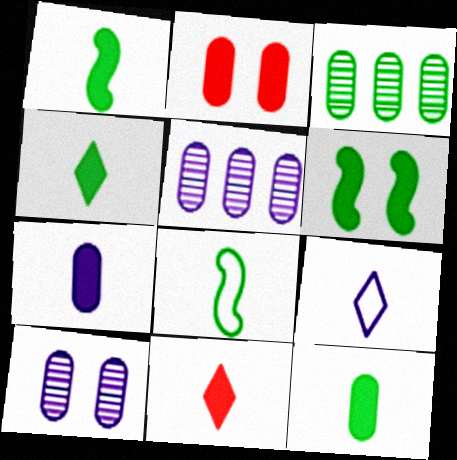[[1, 4, 12], 
[1, 7, 11]]